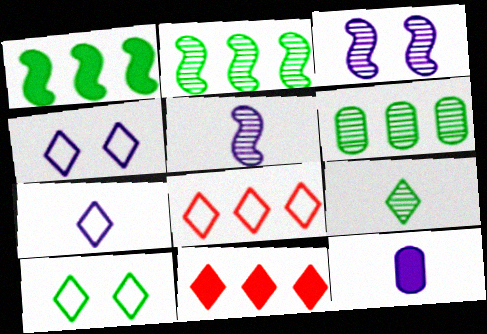[[4, 9, 11], 
[5, 7, 12], 
[7, 8, 10]]